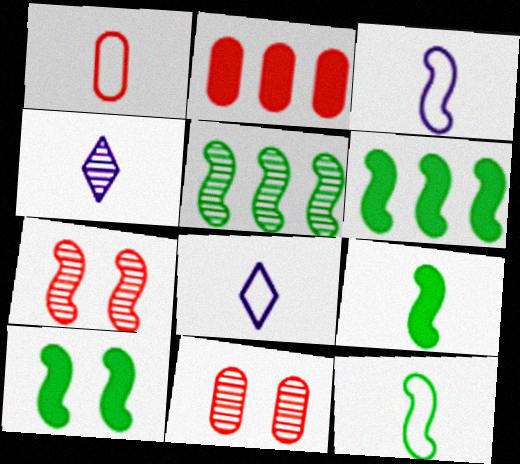[[1, 2, 11], 
[1, 4, 9], 
[1, 8, 12], 
[3, 6, 7], 
[4, 5, 11], 
[5, 10, 12], 
[6, 8, 11], 
[6, 9, 10]]